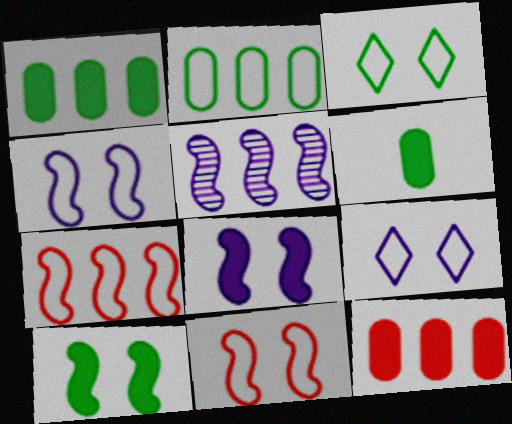[]